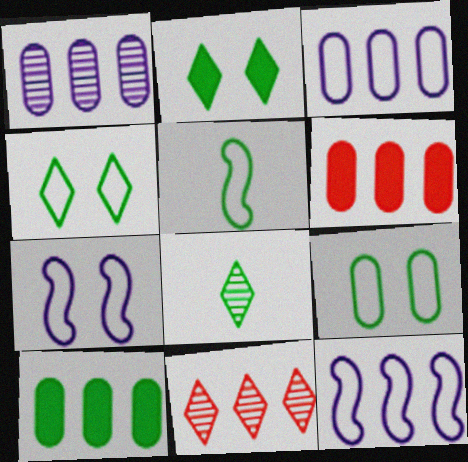[[6, 7, 8], 
[10, 11, 12]]